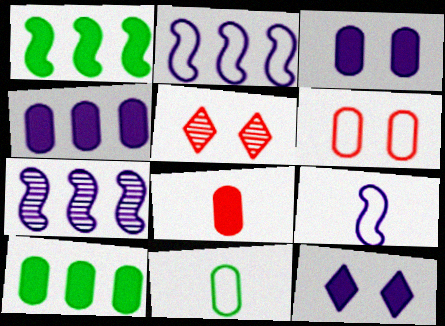[[1, 8, 12], 
[3, 8, 10], 
[5, 9, 10]]